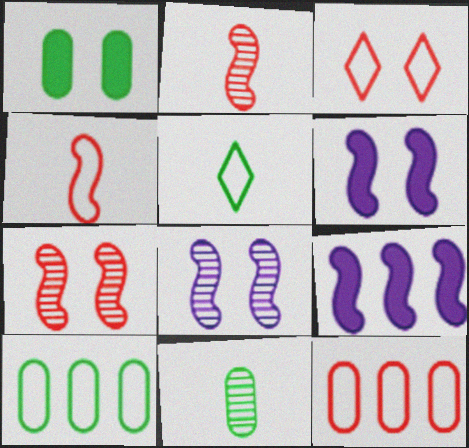[[1, 3, 8], 
[1, 10, 11], 
[3, 4, 12], 
[3, 9, 11]]